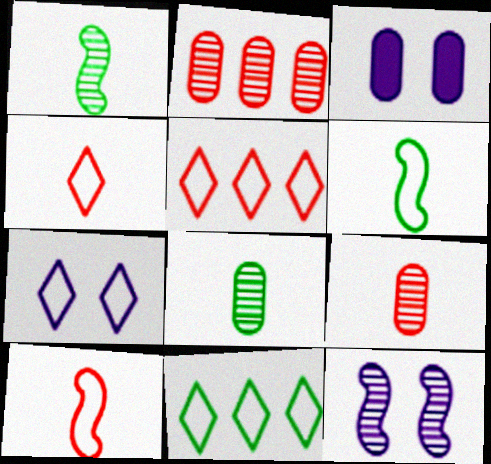[[1, 3, 5], 
[3, 7, 12], 
[4, 7, 11]]